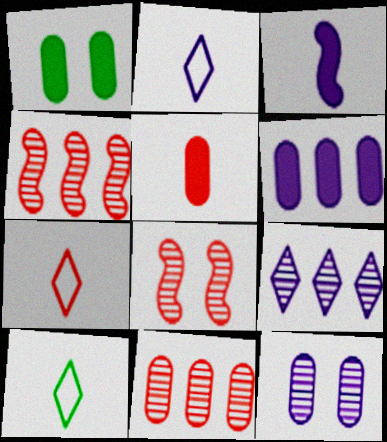[[1, 2, 4], 
[1, 5, 6], 
[2, 7, 10], 
[6, 8, 10]]